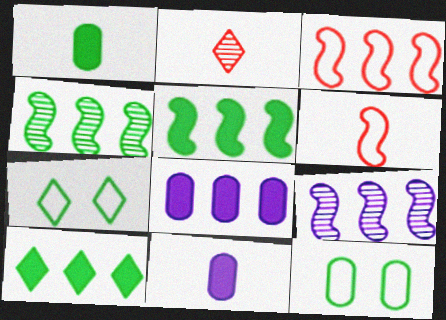[[1, 4, 7], 
[3, 5, 9]]